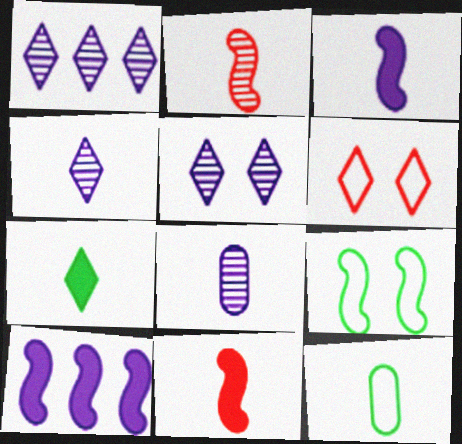[[1, 4, 5], 
[1, 6, 7], 
[2, 9, 10], 
[4, 11, 12]]